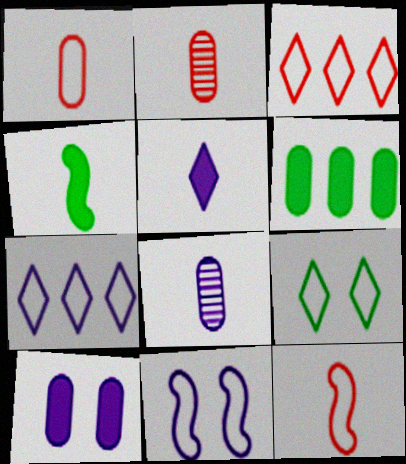[]